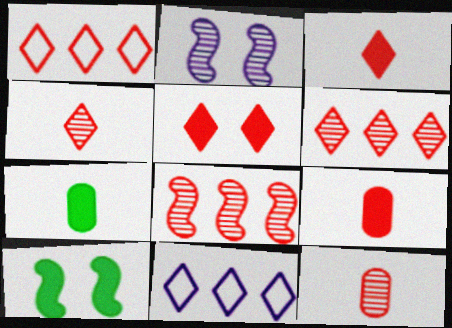[[1, 2, 7], 
[1, 4, 5], 
[10, 11, 12]]